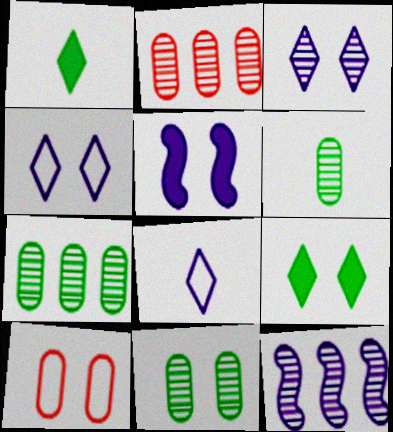[[1, 10, 12], 
[6, 7, 11]]